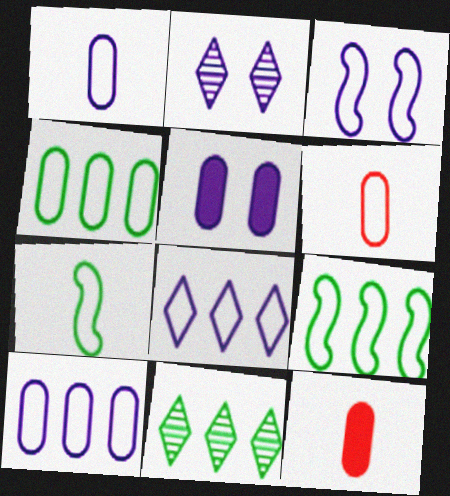[[1, 3, 8], 
[2, 3, 5], 
[2, 9, 12], 
[3, 11, 12]]